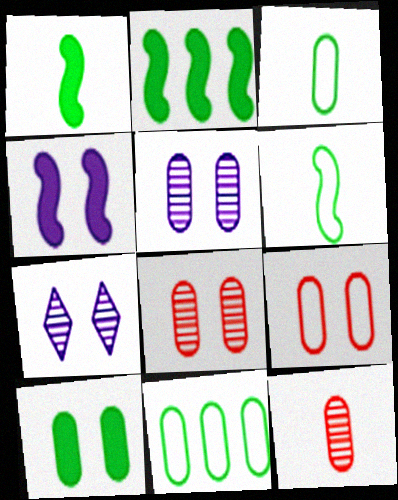[[5, 9, 10]]